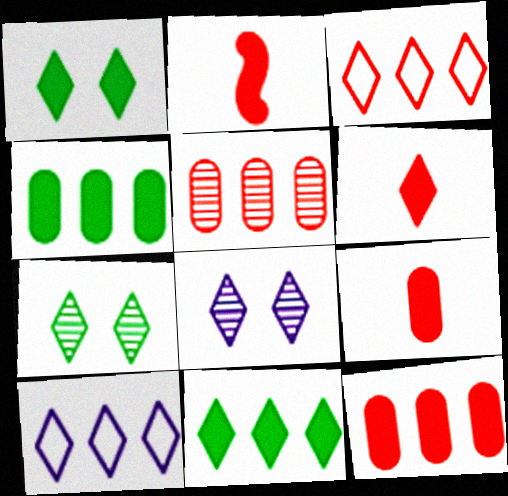[[2, 6, 9], 
[6, 7, 10]]